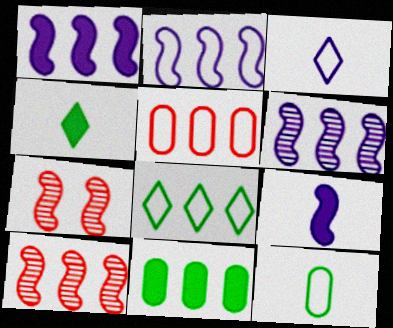[[1, 2, 6], 
[2, 5, 8], 
[3, 7, 11]]